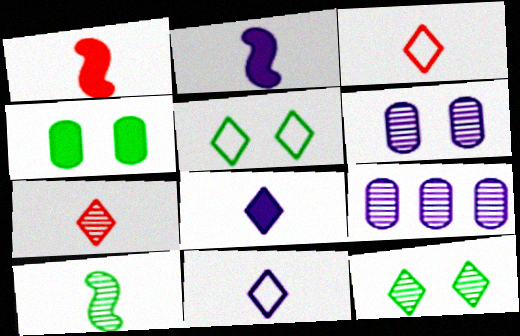[[1, 5, 9]]